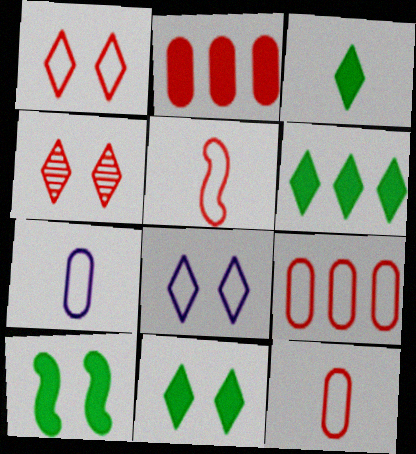[[1, 5, 9], 
[2, 4, 5], 
[3, 6, 11], 
[4, 8, 11]]